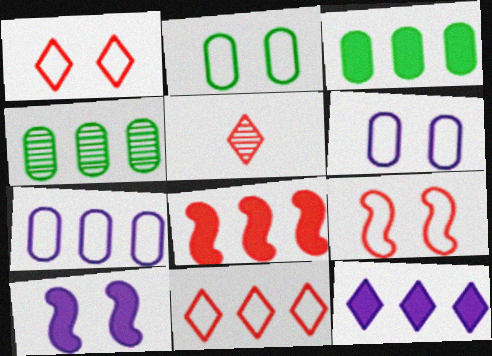[[3, 8, 12]]